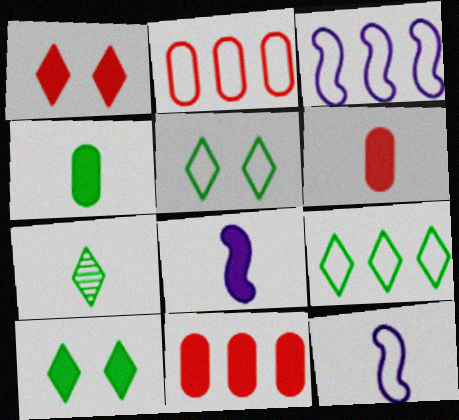[[2, 3, 9], 
[2, 5, 12], 
[6, 7, 12], 
[7, 9, 10], 
[8, 10, 11]]